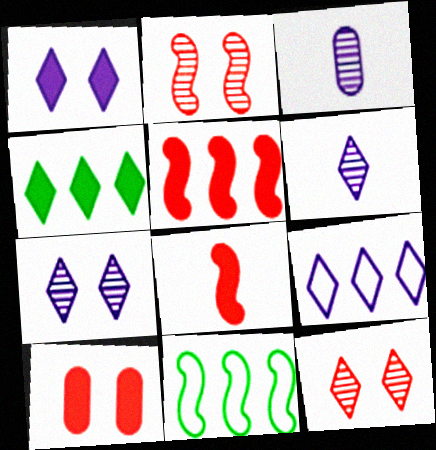[[1, 6, 9], 
[6, 10, 11]]